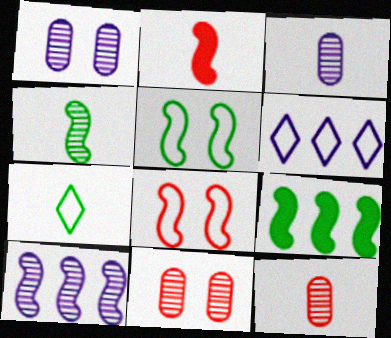[[2, 3, 7], 
[2, 5, 10], 
[4, 5, 9]]